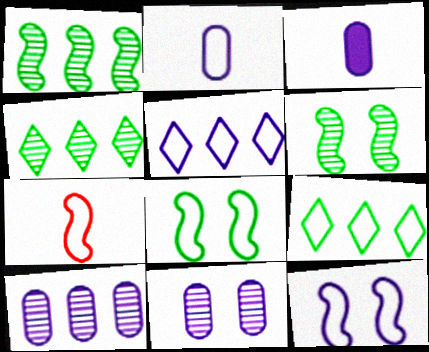[[2, 5, 12]]